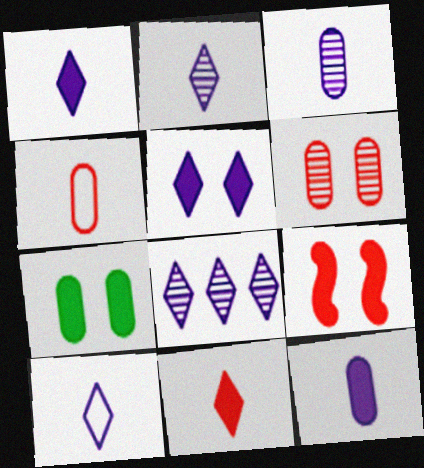[[1, 2, 10], 
[5, 7, 9], 
[5, 8, 10]]